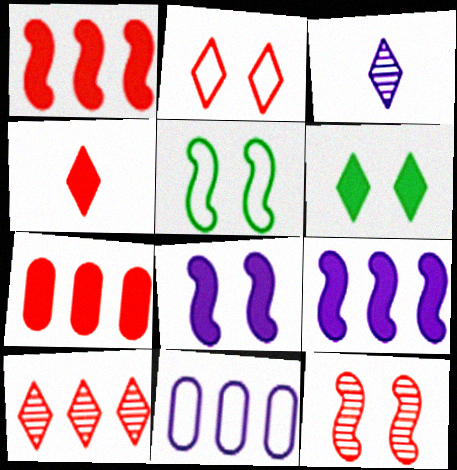[[2, 4, 10], 
[3, 5, 7], 
[3, 8, 11], 
[5, 8, 12]]